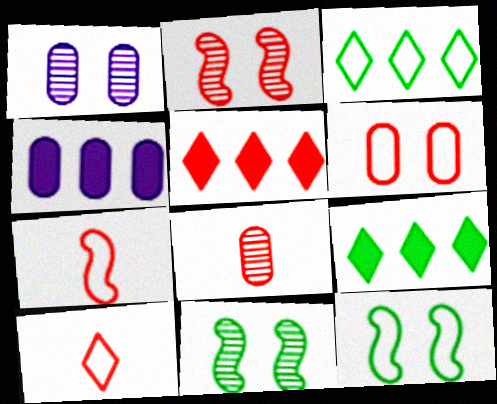[[1, 7, 9], 
[4, 10, 11]]